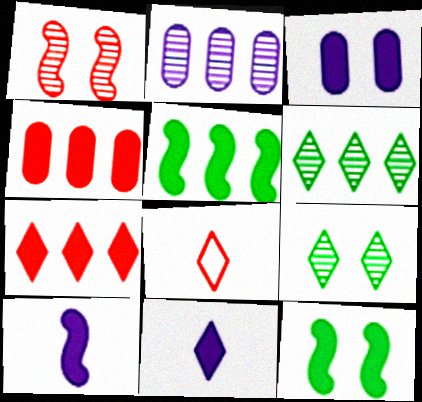[[1, 4, 8], 
[2, 8, 12], 
[4, 11, 12]]